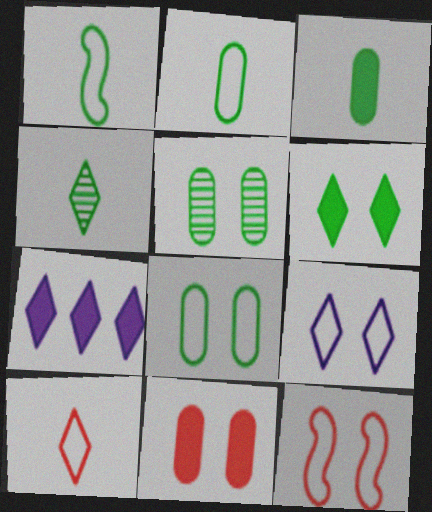[[1, 3, 4], 
[8, 9, 12]]